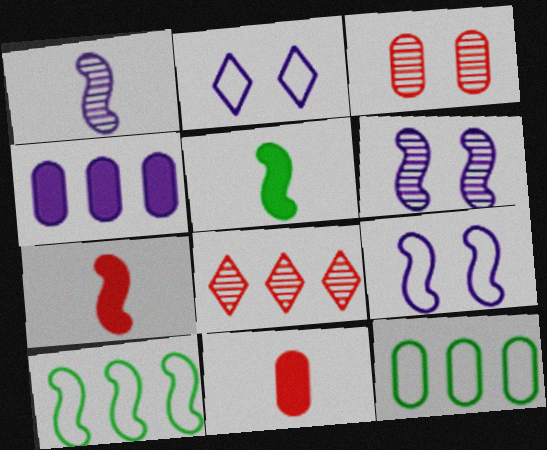[[1, 2, 4], 
[4, 8, 10], 
[6, 7, 10]]